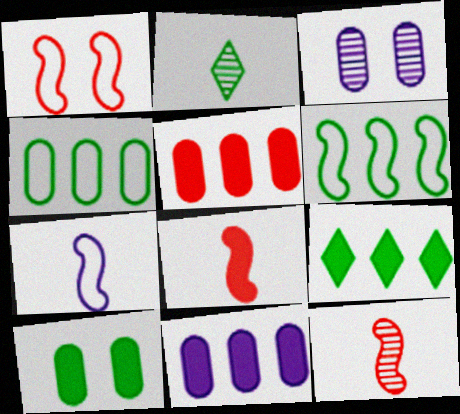[[1, 2, 11], 
[1, 6, 7], 
[2, 6, 10]]